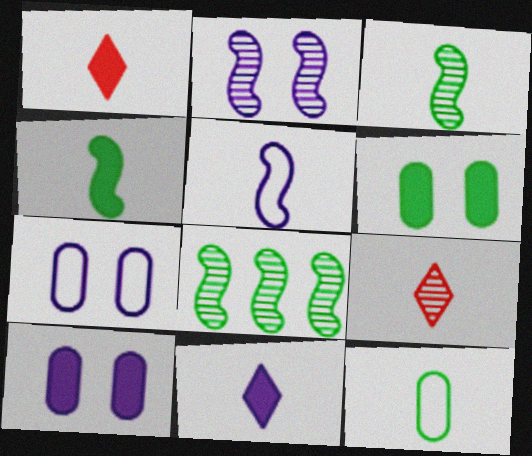[[1, 7, 8]]